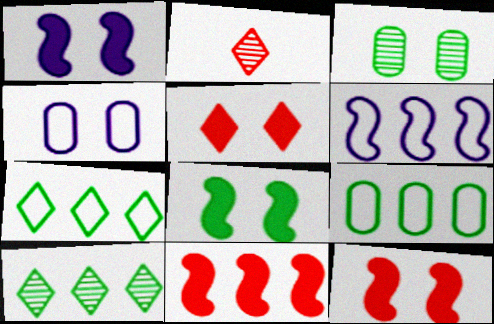[[1, 2, 9], 
[1, 8, 12]]